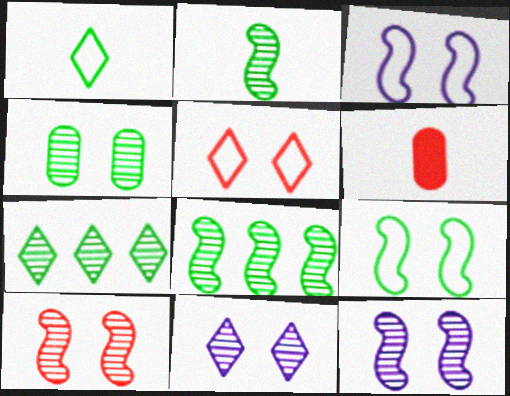[[2, 4, 7], 
[3, 6, 7], 
[4, 10, 11]]